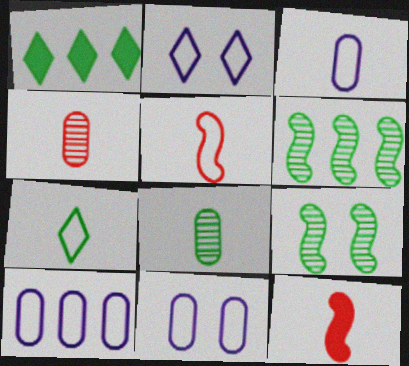[[3, 5, 7], 
[3, 10, 11]]